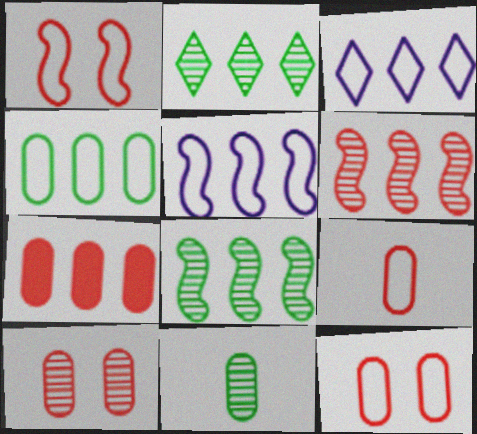[[2, 5, 7], 
[3, 7, 8], 
[7, 9, 10]]